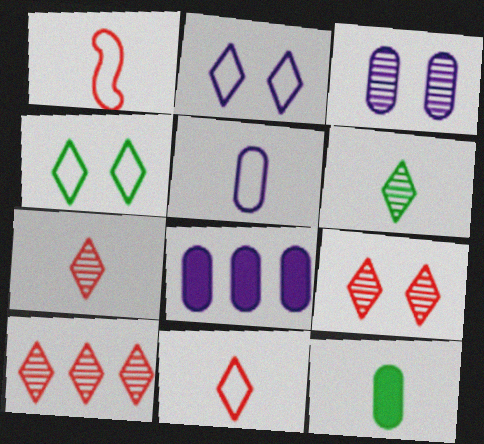[[3, 5, 8], 
[7, 9, 10]]